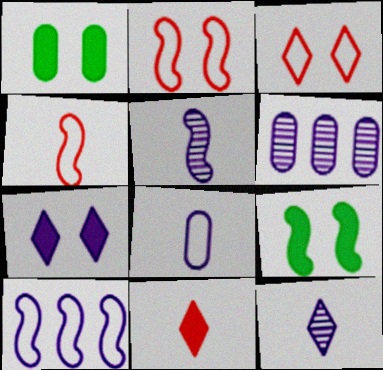[]